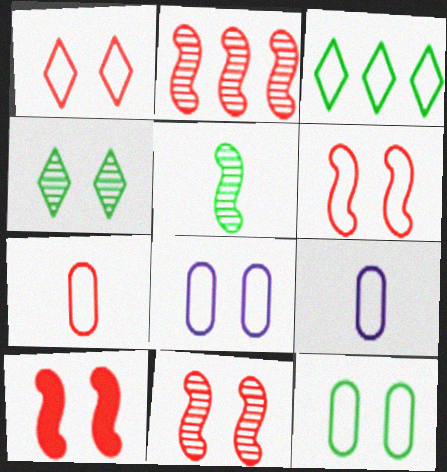[[3, 6, 9], 
[4, 8, 10], 
[6, 10, 11]]